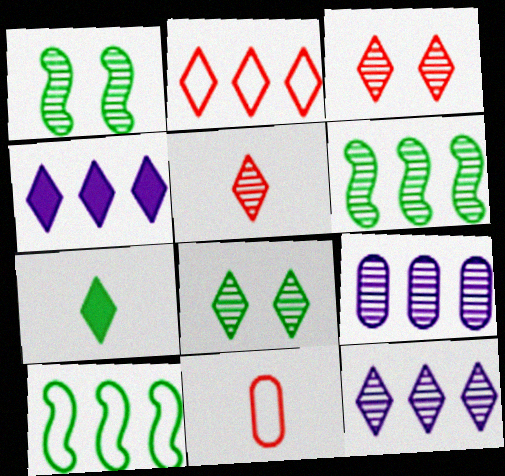[[1, 4, 11], 
[1, 5, 9], 
[5, 8, 12]]